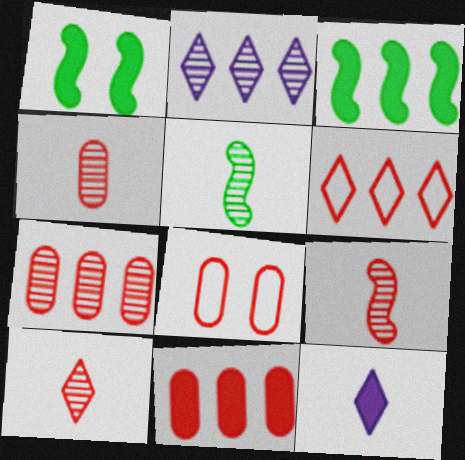[[1, 11, 12], 
[4, 8, 11], 
[4, 9, 10]]